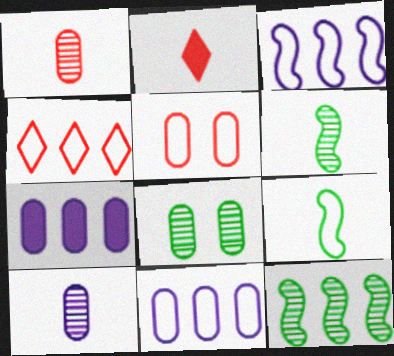[[2, 3, 8], 
[2, 9, 10], 
[4, 7, 12]]